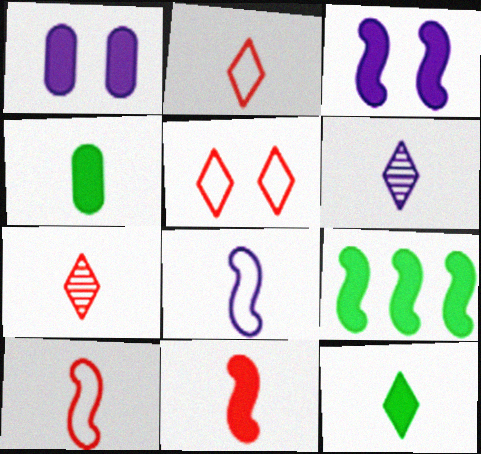[[2, 6, 12], 
[3, 9, 11], 
[4, 6, 10], 
[4, 7, 8]]